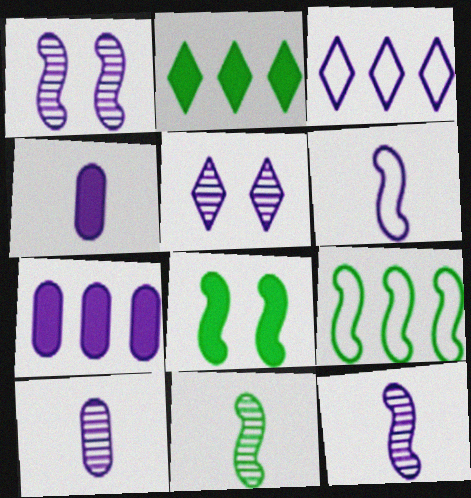[[1, 3, 4], 
[5, 6, 7], 
[8, 9, 11]]